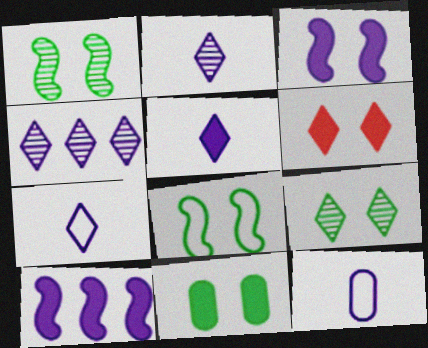[[2, 5, 7], 
[3, 4, 12], 
[3, 6, 11], 
[8, 9, 11]]